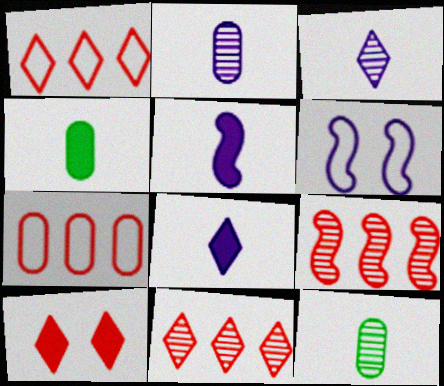[[4, 6, 11]]